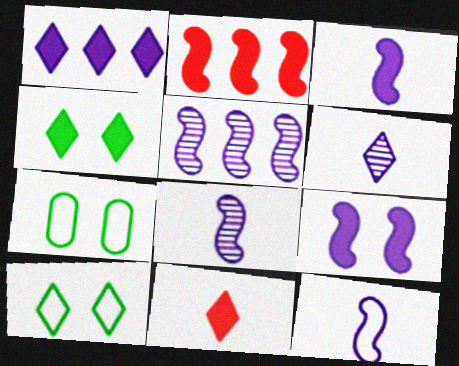[[1, 4, 11], 
[2, 6, 7], 
[3, 8, 12], 
[5, 7, 11], 
[5, 9, 12]]